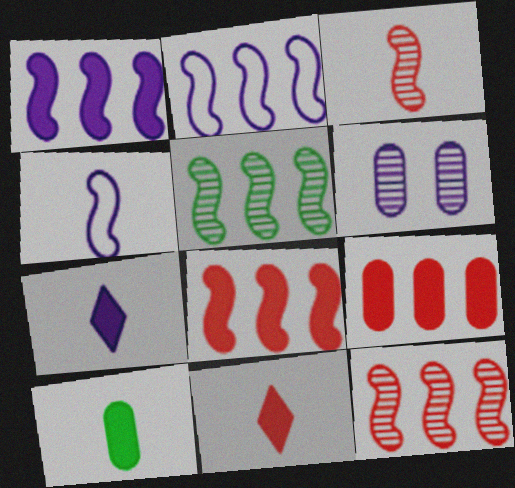[[2, 5, 8], 
[2, 6, 7]]